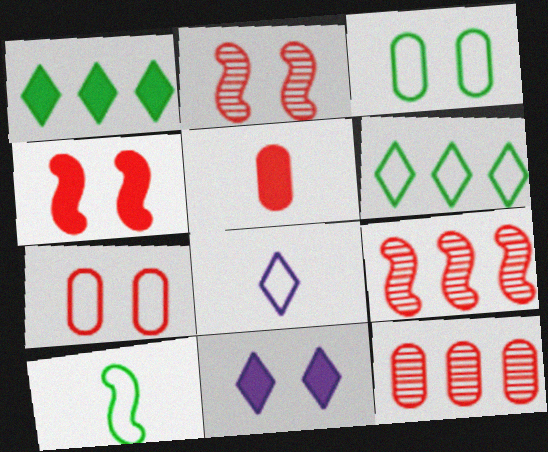[[2, 3, 11], 
[3, 6, 10], 
[5, 7, 12], 
[10, 11, 12]]